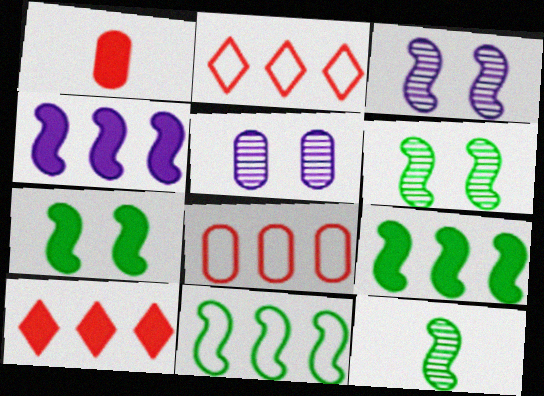[[7, 11, 12]]